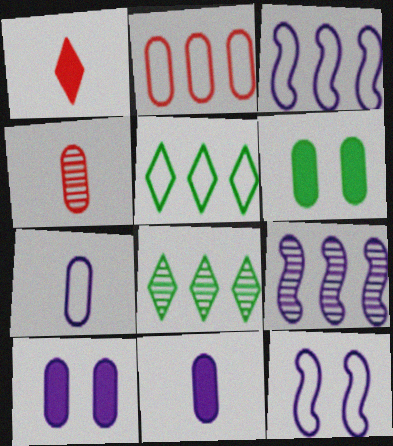[[2, 3, 5]]